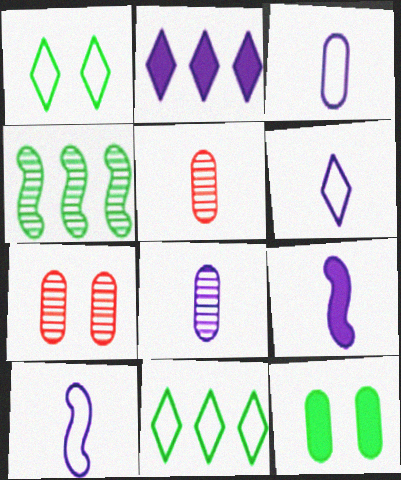[[3, 6, 10], 
[6, 8, 9], 
[7, 9, 11]]